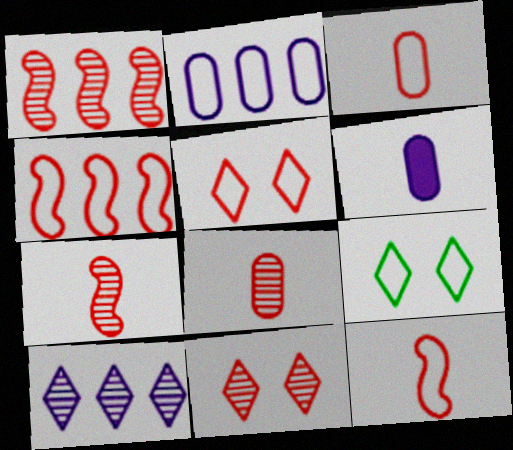[[1, 6, 9], 
[1, 8, 11], 
[2, 9, 12], 
[3, 4, 5]]